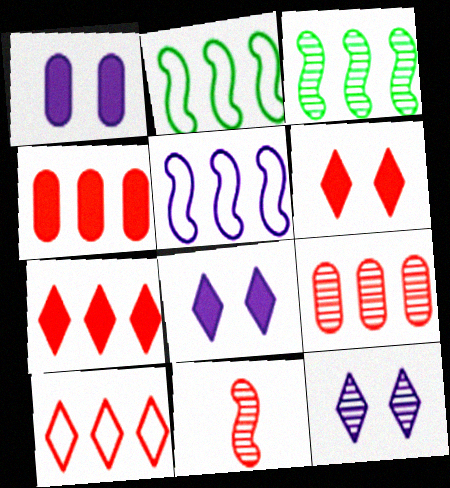[]